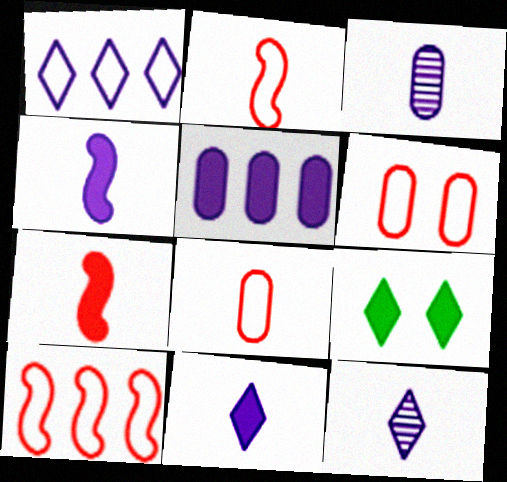[[3, 9, 10], 
[5, 7, 9]]